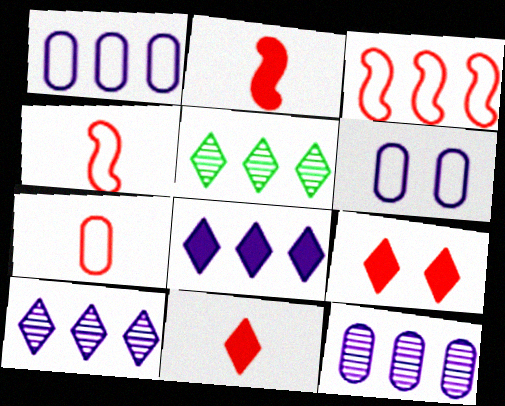[[2, 5, 6]]